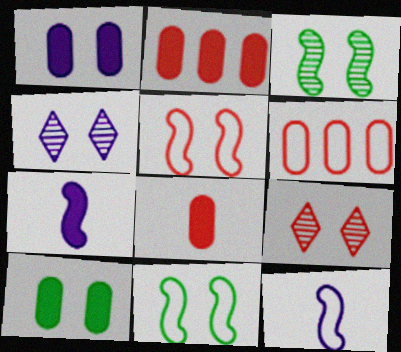[[1, 9, 11], 
[4, 5, 10]]